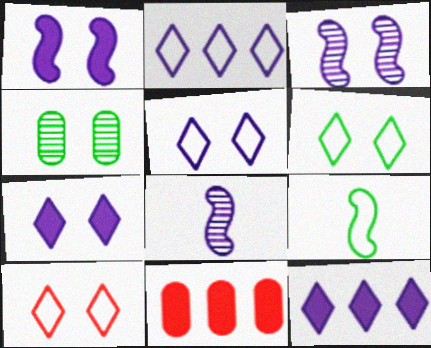[[1, 4, 10], 
[5, 6, 10], 
[6, 8, 11]]